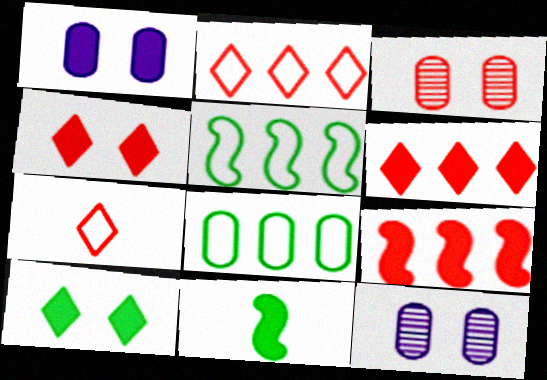[[1, 6, 11], 
[2, 11, 12], 
[3, 7, 9]]